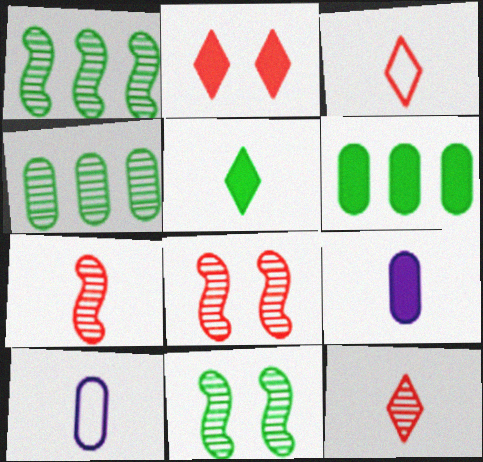[[1, 2, 10], 
[5, 7, 10]]